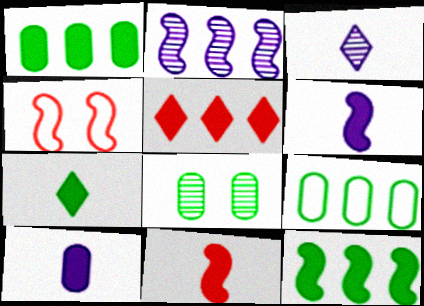[[1, 3, 4], 
[2, 5, 9], 
[7, 10, 11]]